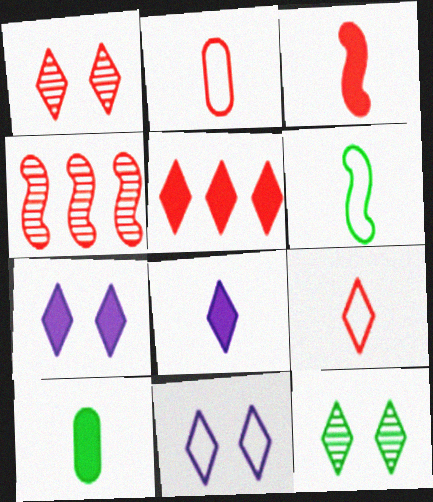[[1, 5, 9], 
[3, 8, 10], 
[4, 10, 11]]